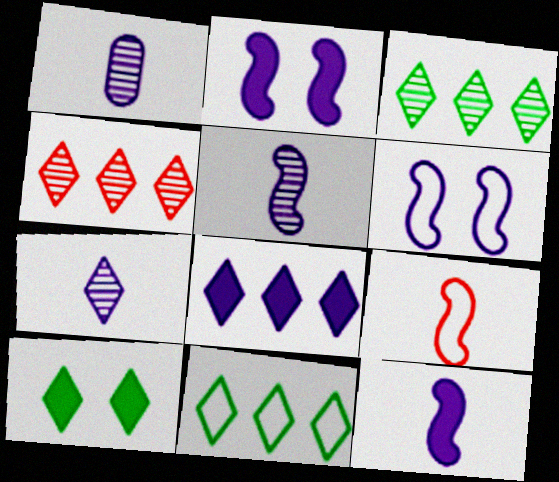[[1, 5, 7], 
[1, 6, 8], 
[4, 8, 11]]